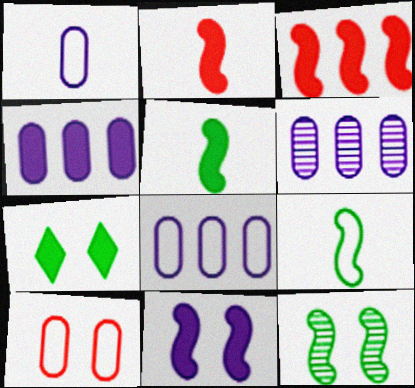[[2, 4, 7], 
[3, 5, 11], 
[4, 6, 8]]